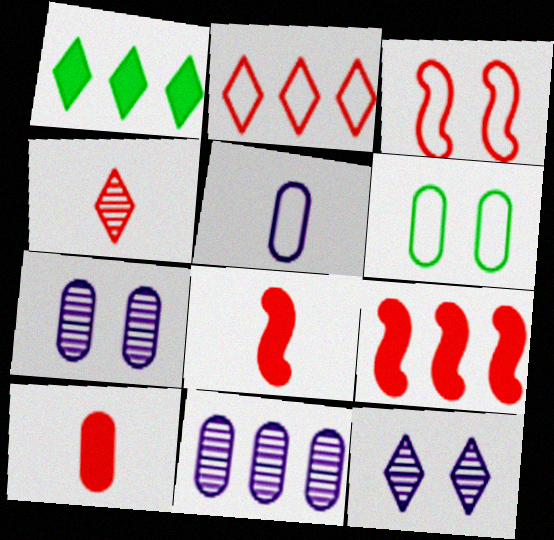[[6, 10, 11]]